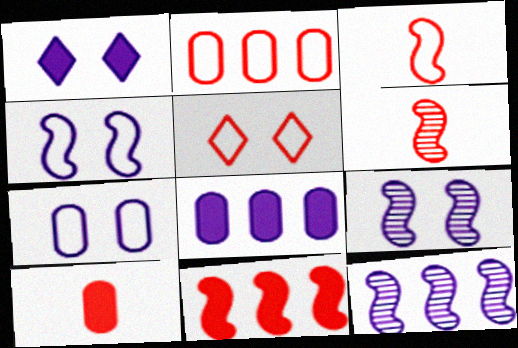[[1, 7, 9], 
[2, 3, 5]]